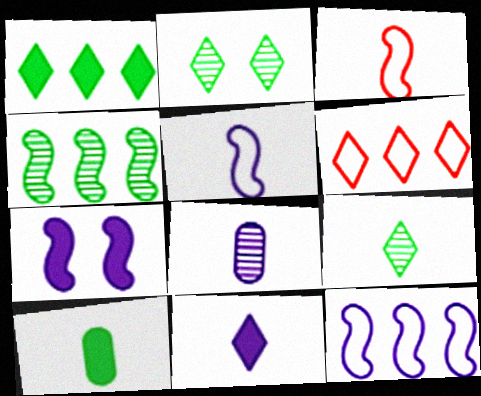[[2, 6, 11], 
[3, 4, 7], 
[5, 8, 11]]